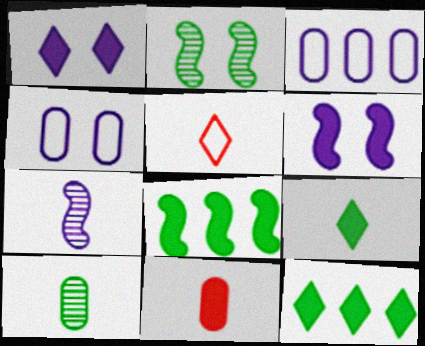[[1, 3, 7], 
[1, 8, 11], 
[6, 11, 12]]